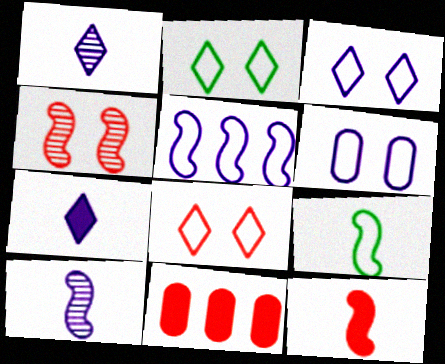[[2, 3, 8], 
[2, 10, 11], 
[9, 10, 12]]